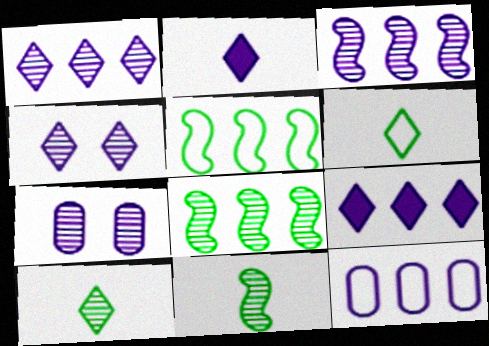[[3, 9, 12]]